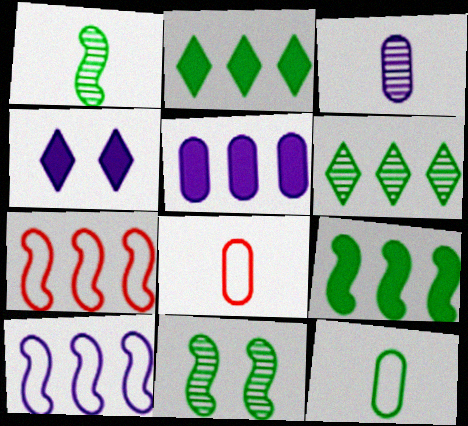[[2, 11, 12], 
[3, 4, 10], 
[5, 6, 7]]